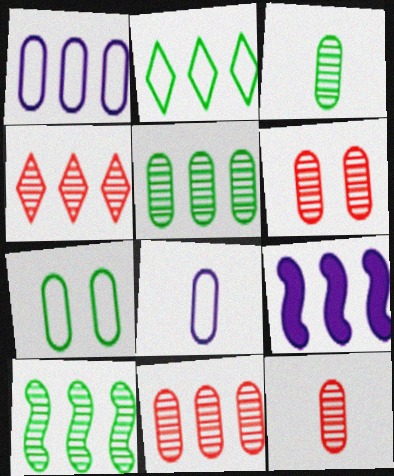[[2, 9, 11], 
[6, 11, 12]]